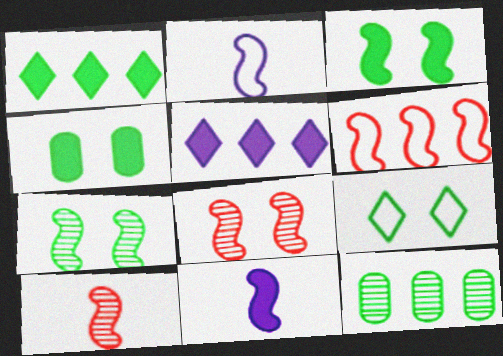[[4, 7, 9], 
[5, 6, 12], 
[6, 7, 11]]